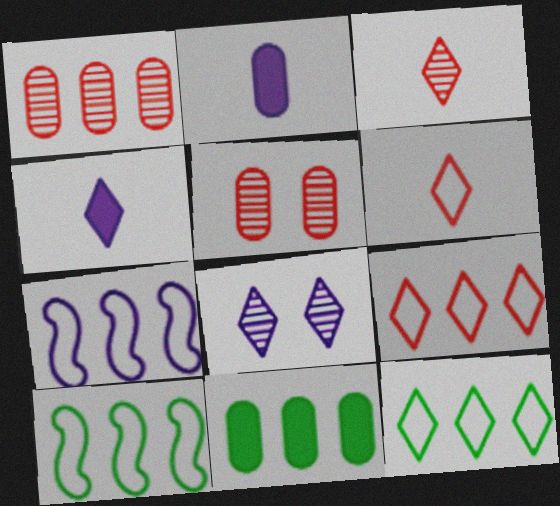[[2, 7, 8], 
[4, 5, 10]]